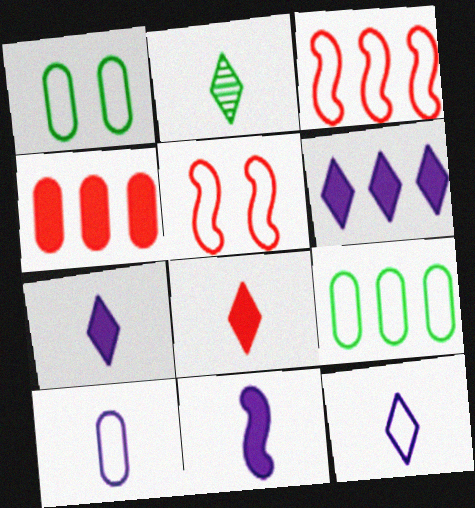[[1, 3, 12], 
[2, 8, 12], 
[5, 9, 12]]